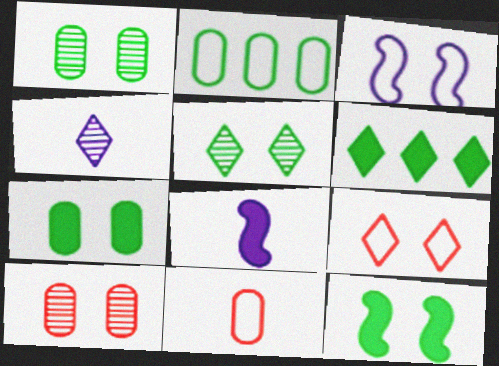[[4, 6, 9]]